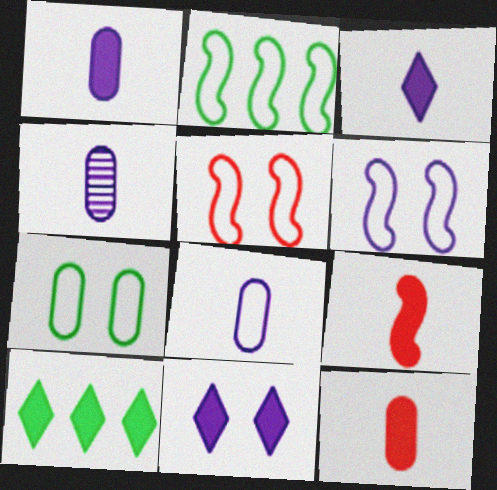[[1, 4, 8], 
[4, 5, 10]]